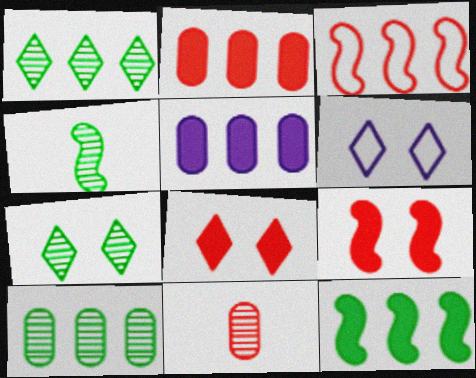[[1, 3, 5], 
[2, 4, 6], 
[3, 8, 11], 
[4, 7, 10], 
[6, 7, 8], 
[6, 11, 12]]